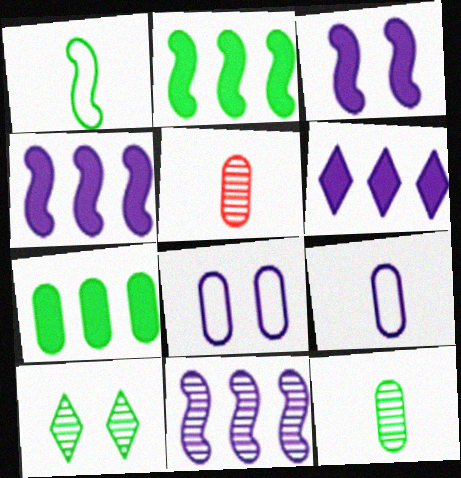[[1, 7, 10], 
[5, 7, 8], 
[5, 10, 11]]